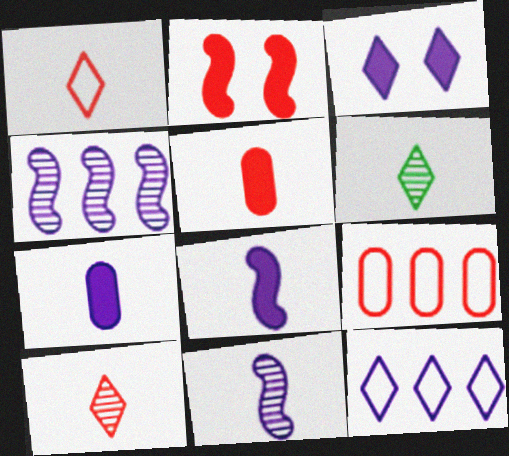[[2, 9, 10]]